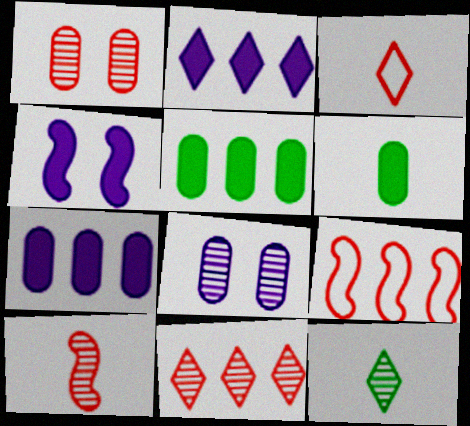[[1, 10, 11]]